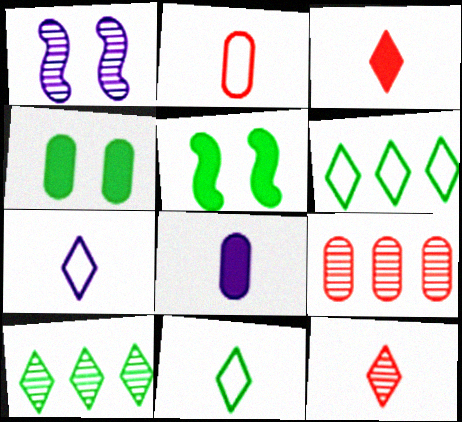[[5, 7, 9]]